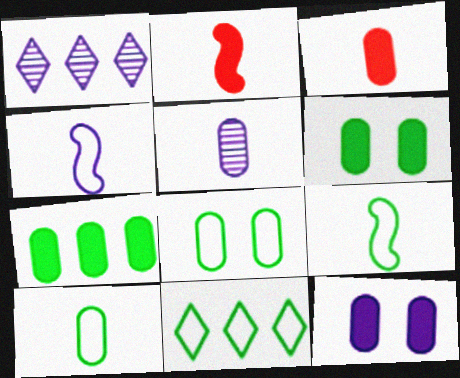[[1, 2, 8], 
[1, 4, 12], 
[3, 5, 10], 
[3, 7, 12], 
[8, 9, 11]]